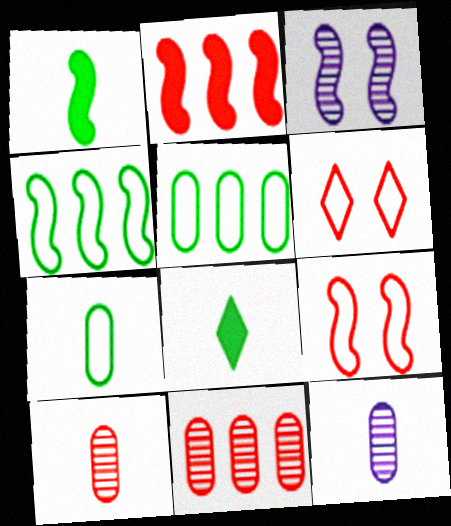[[2, 6, 10]]